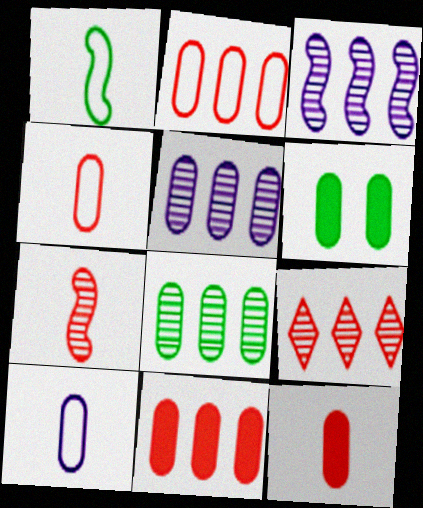[[3, 8, 9], 
[4, 5, 6]]